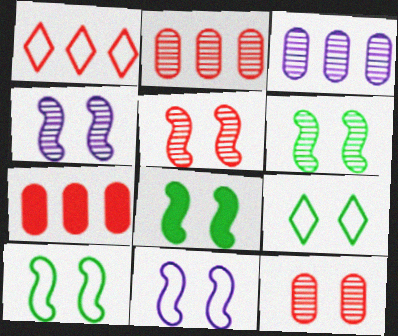[[4, 5, 6], 
[5, 8, 11], 
[6, 8, 10]]